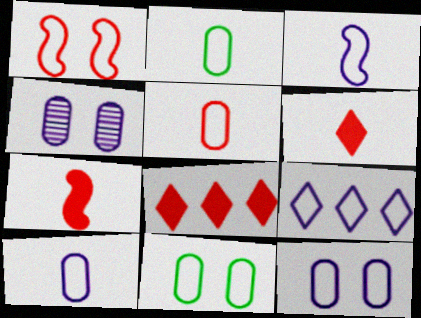[[1, 2, 9], 
[2, 5, 10], 
[3, 9, 12]]